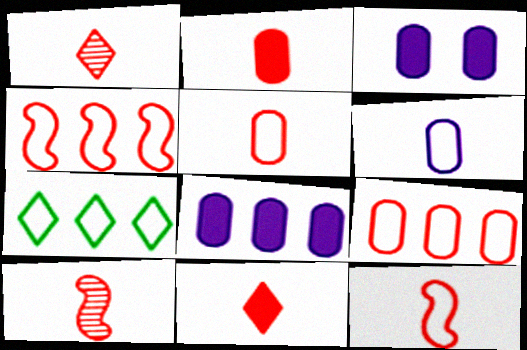[[1, 2, 12], 
[3, 7, 10], 
[5, 10, 11]]